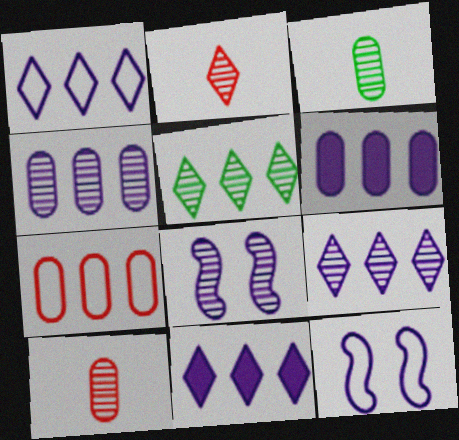[[1, 9, 11], 
[5, 8, 10]]